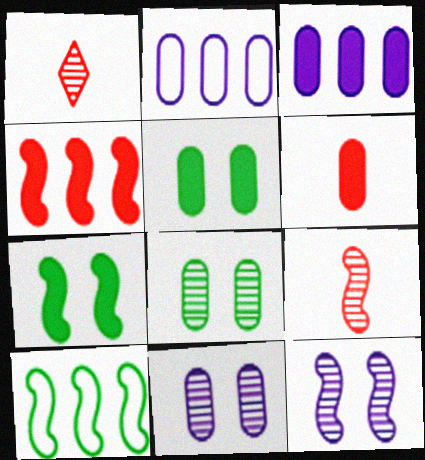[[1, 2, 7], 
[2, 6, 8], 
[3, 5, 6]]